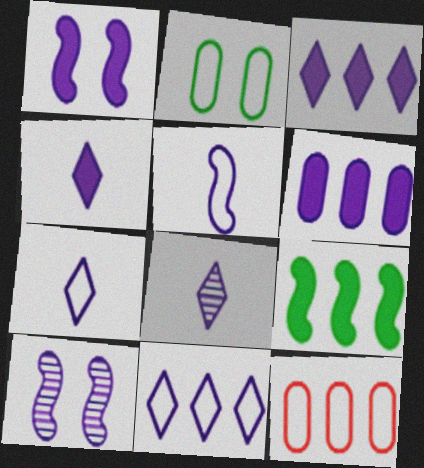[[1, 4, 6], 
[4, 7, 8], 
[6, 7, 10]]